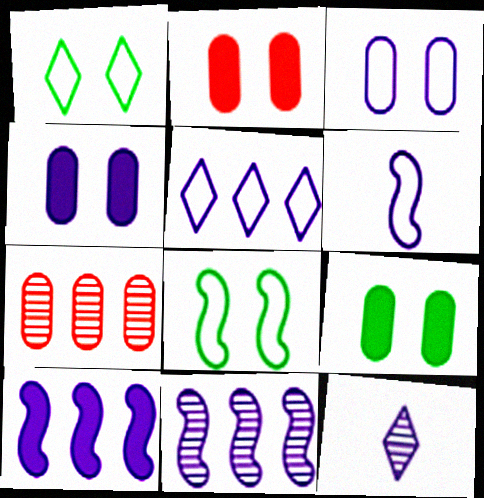[[2, 4, 9], 
[3, 5, 6], 
[3, 10, 12]]